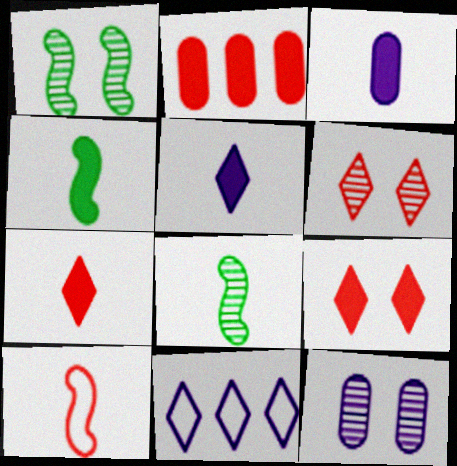[[1, 6, 12], 
[2, 6, 10], 
[3, 4, 7]]